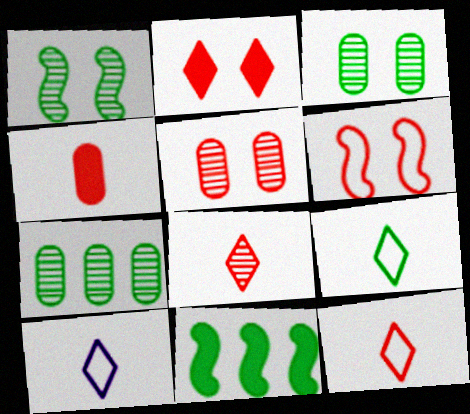[[2, 5, 6], 
[3, 9, 11], 
[5, 10, 11], 
[9, 10, 12]]